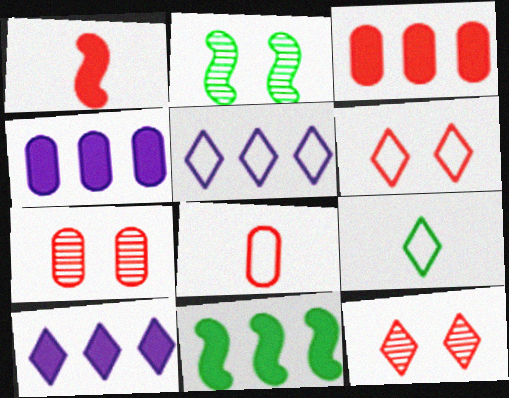[[2, 8, 10], 
[3, 7, 8], 
[3, 10, 11], 
[5, 6, 9], 
[9, 10, 12]]